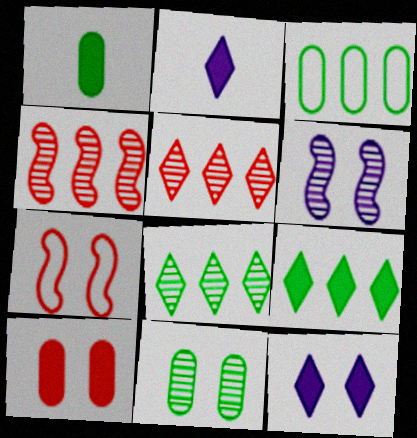[[1, 3, 11], 
[7, 11, 12]]